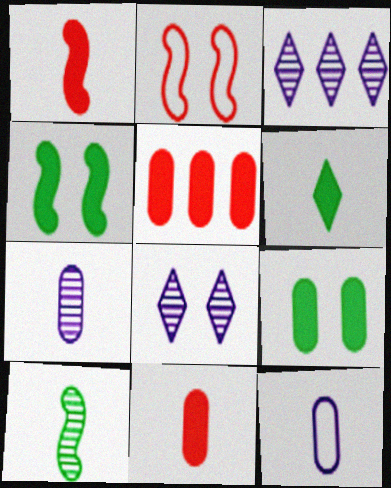[[2, 8, 9]]